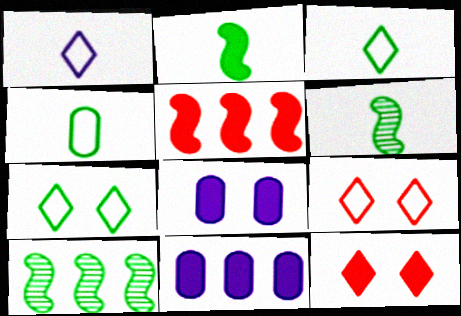[[2, 11, 12], 
[6, 9, 11]]